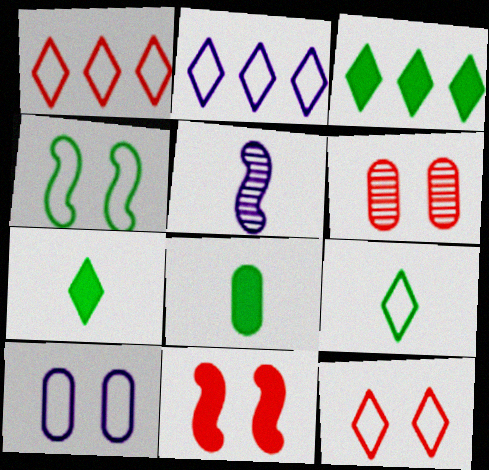[[2, 9, 12], 
[4, 10, 12], 
[6, 11, 12]]